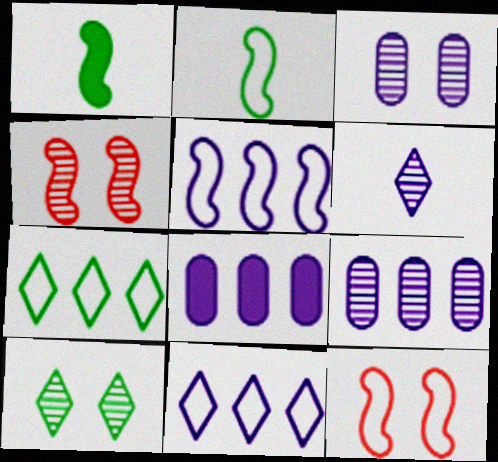[[1, 4, 5], 
[2, 5, 12], 
[3, 4, 10]]